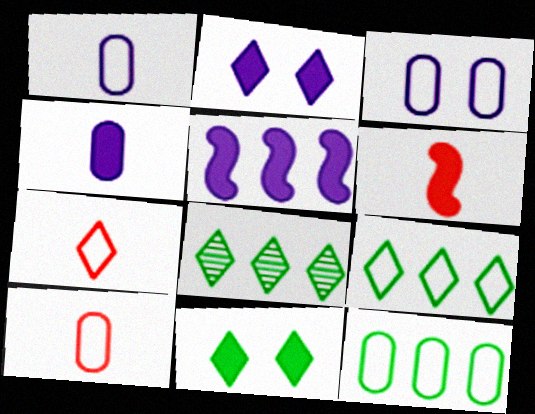[[2, 4, 5], 
[2, 7, 8], 
[3, 6, 8], 
[3, 10, 12]]